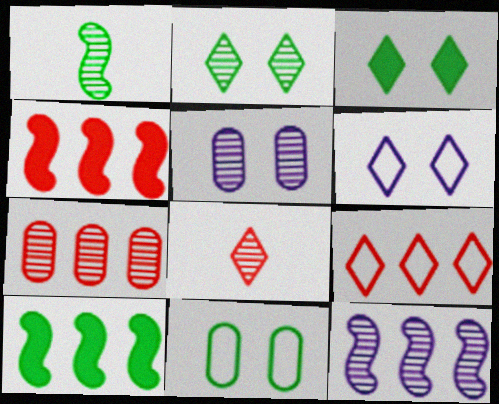[[4, 7, 9]]